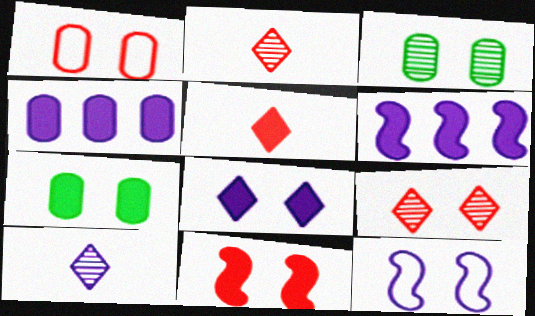[[1, 9, 11], 
[4, 10, 12], 
[5, 6, 7], 
[7, 8, 11], 
[7, 9, 12]]